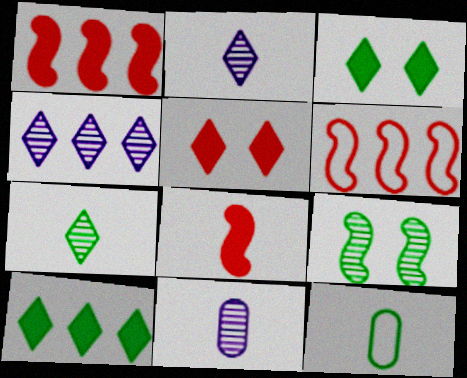[[2, 8, 12], 
[3, 6, 11], 
[9, 10, 12]]